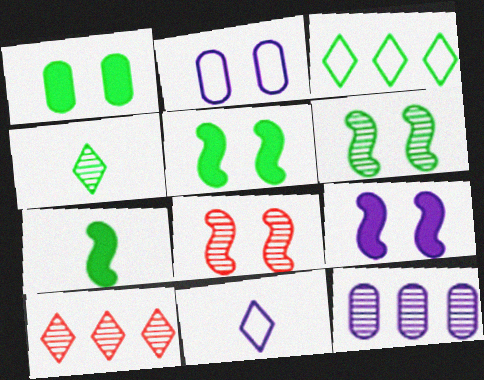[[2, 7, 10], 
[4, 8, 12], 
[9, 11, 12]]